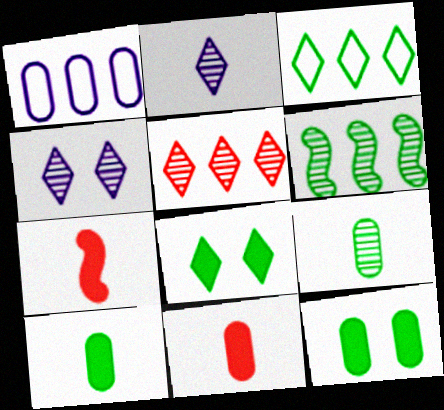[]